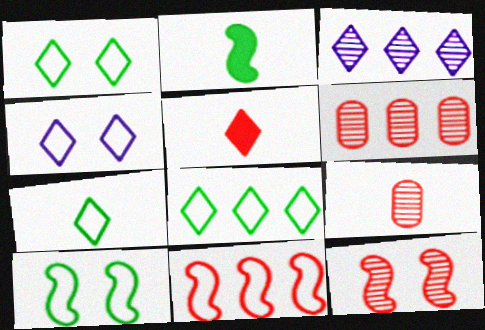[[1, 3, 5], 
[1, 7, 8], 
[2, 4, 6]]